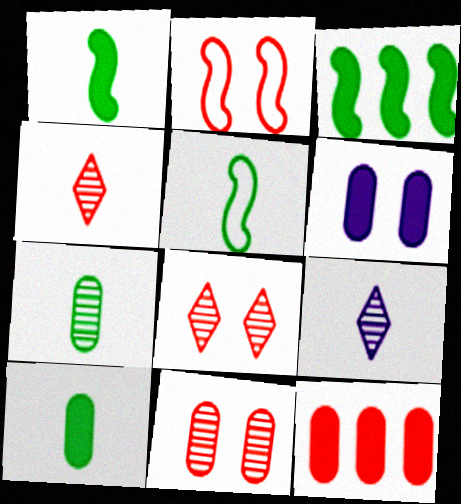[[2, 4, 12], 
[6, 10, 12]]